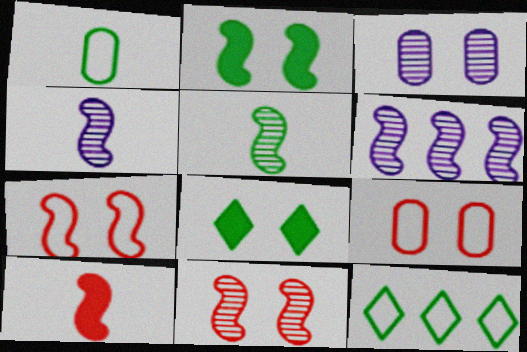[[3, 7, 8], 
[3, 10, 12], 
[5, 6, 11]]